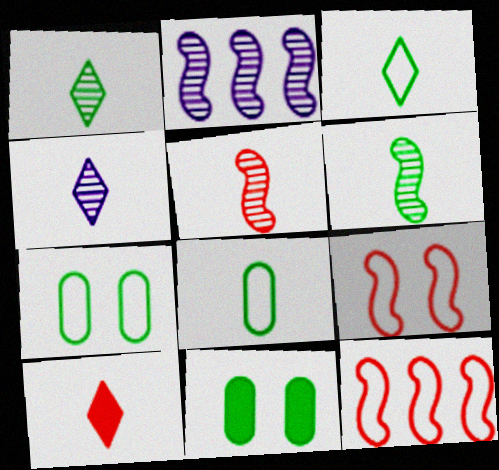[[2, 7, 10], 
[3, 4, 10], 
[4, 11, 12]]